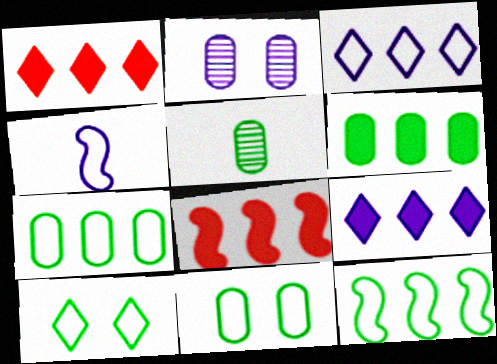[[2, 4, 9], 
[5, 6, 11], 
[6, 8, 9]]